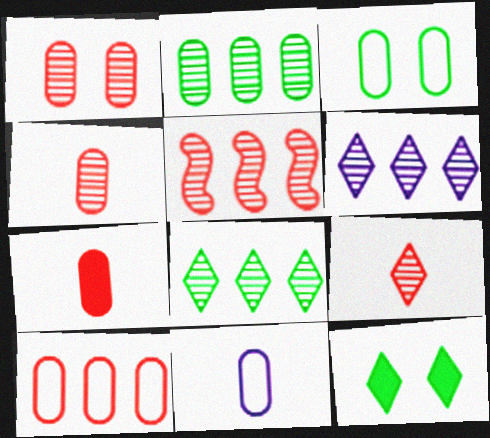[[1, 5, 9], 
[1, 7, 10], 
[2, 5, 6], 
[3, 10, 11], 
[5, 11, 12]]